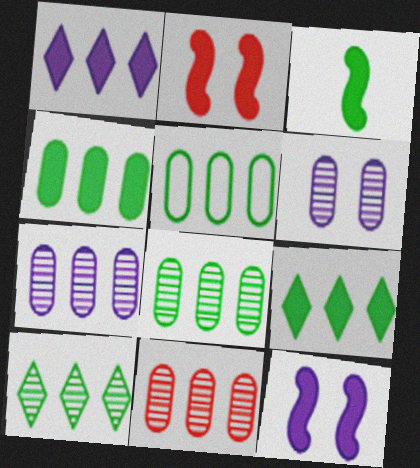[[4, 5, 8], 
[7, 8, 11]]